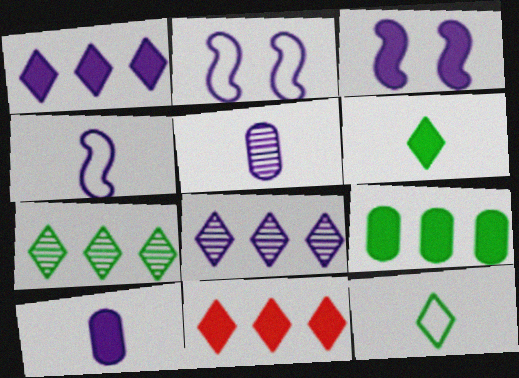[[1, 2, 5], 
[1, 3, 10], 
[2, 8, 10]]